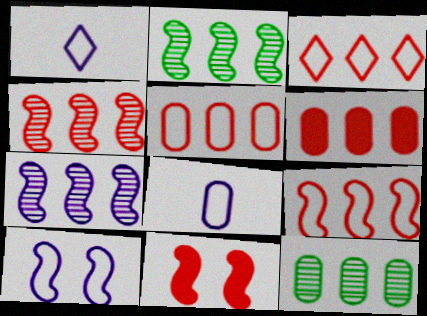[[1, 11, 12], 
[2, 4, 7], 
[3, 4, 6], 
[3, 5, 9]]